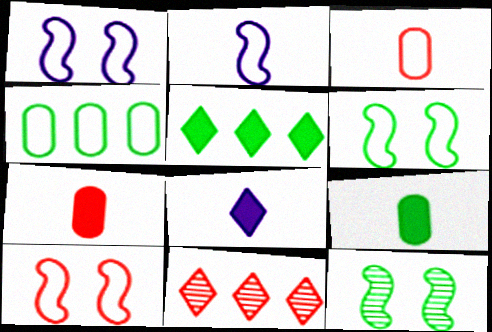[[1, 6, 10], 
[1, 9, 11], 
[7, 10, 11]]